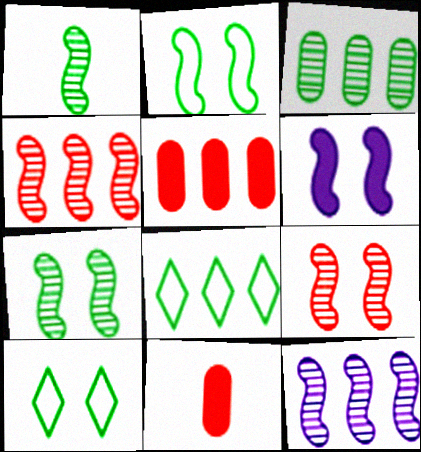[[1, 9, 12], 
[2, 6, 9], 
[5, 8, 12], 
[10, 11, 12]]